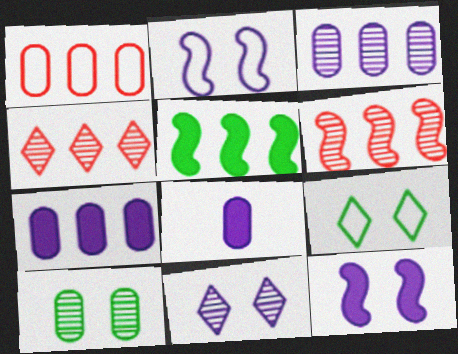[[1, 8, 10], 
[6, 8, 9]]